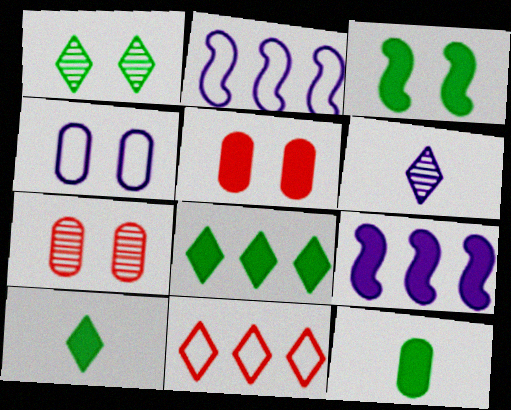[[2, 7, 10], 
[3, 8, 12], 
[4, 6, 9], 
[5, 9, 10]]